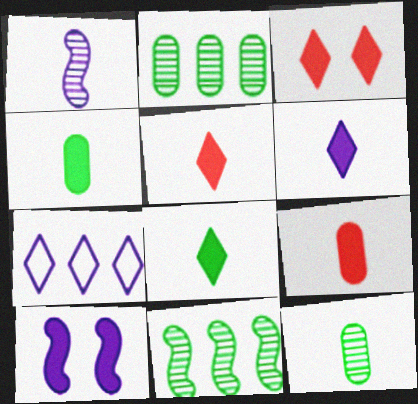[[5, 6, 8]]